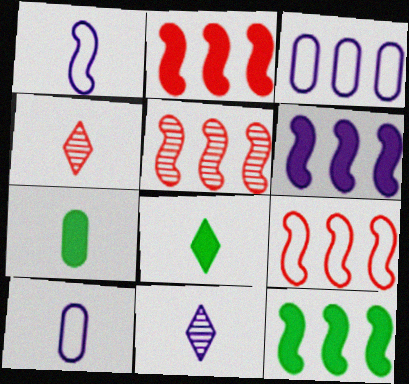[[1, 4, 7], 
[2, 5, 9], 
[2, 6, 12]]